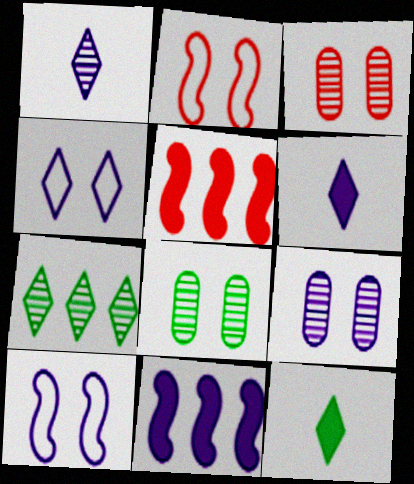[[3, 8, 9]]